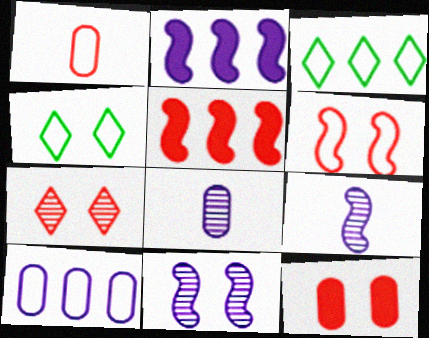[[1, 5, 7], 
[3, 9, 12], 
[4, 5, 8], 
[4, 11, 12], 
[6, 7, 12]]